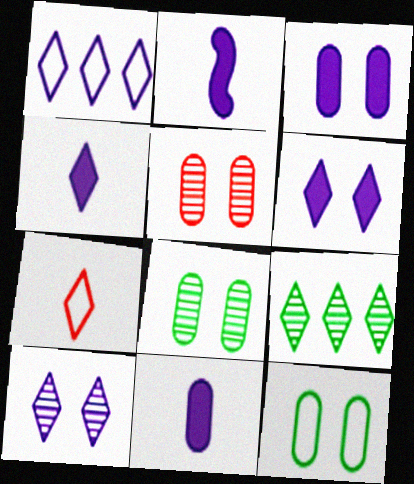[[1, 4, 10], 
[2, 4, 11], 
[3, 5, 12], 
[6, 7, 9]]